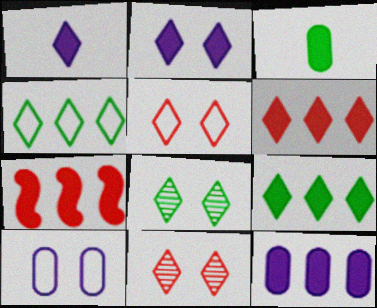[[1, 4, 11], 
[2, 3, 7], 
[2, 5, 8], 
[7, 9, 12]]